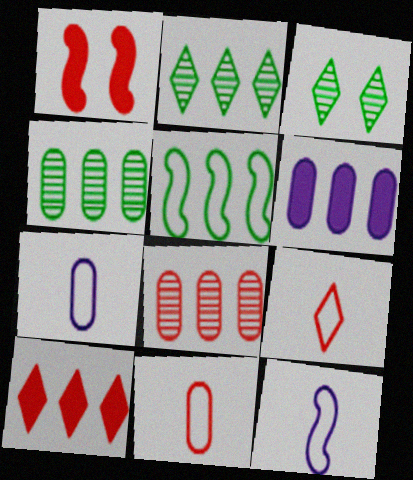[[1, 2, 7], 
[1, 8, 9]]